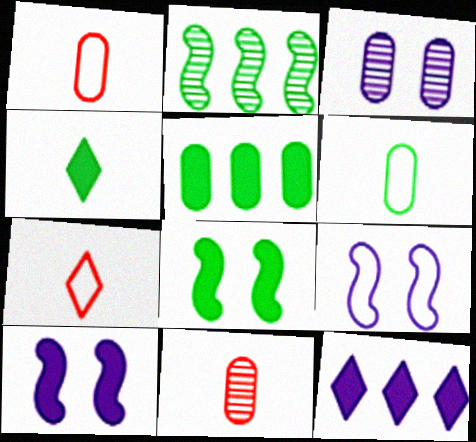[[1, 3, 5], 
[4, 5, 8]]